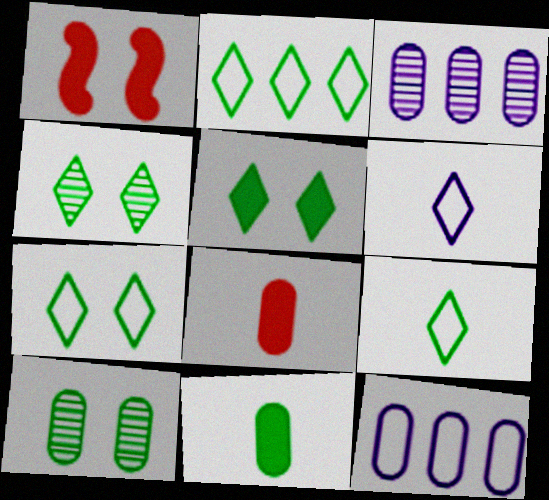[[1, 3, 9], 
[2, 7, 9], 
[4, 5, 7], 
[8, 10, 12]]